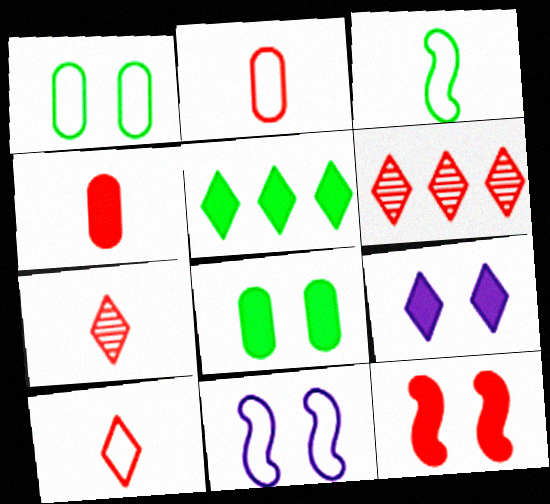[[2, 6, 12], 
[8, 9, 12]]